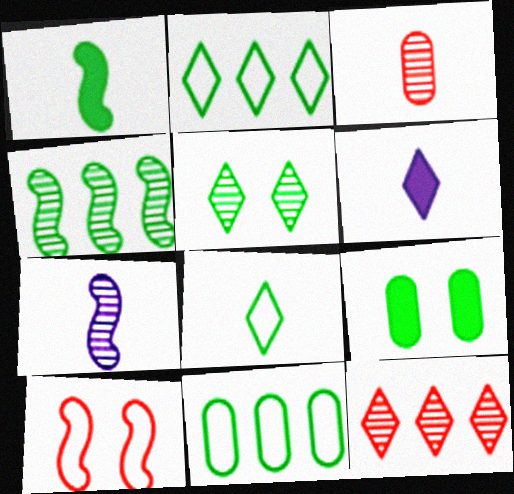[[1, 5, 11], 
[4, 8, 9]]